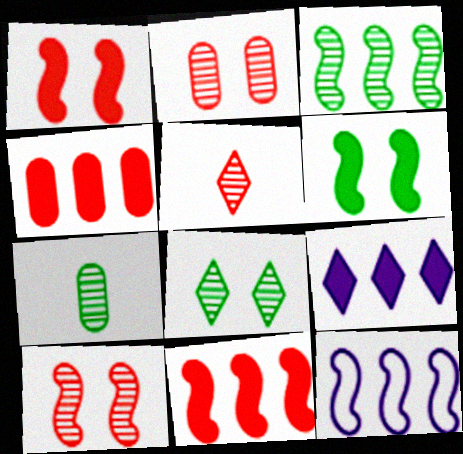[[3, 7, 8], 
[3, 11, 12]]